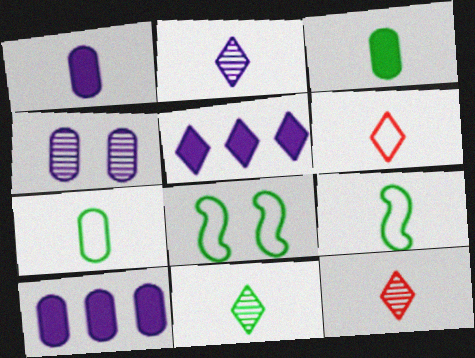[[1, 9, 12], 
[2, 11, 12], 
[3, 9, 11], 
[8, 10, 12]]